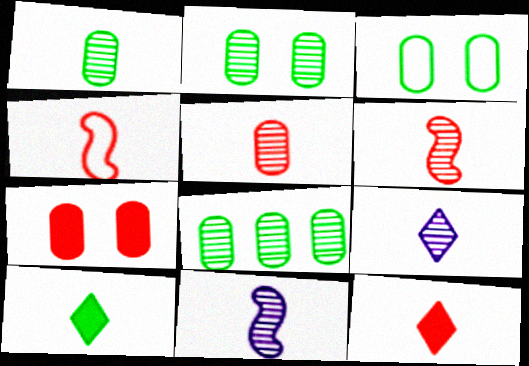[[1, 2, 8], 
[1, 6, 9], 
[4, 5, 12]]